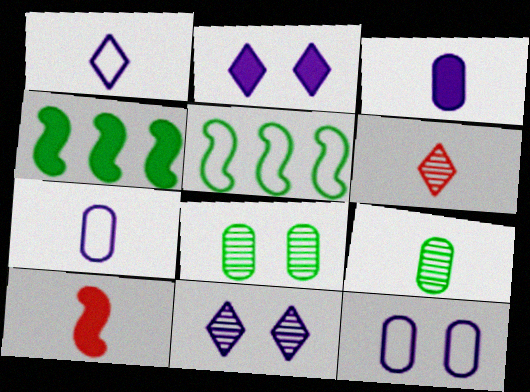[[1, 9, 10], 
[4, 6, 12]]